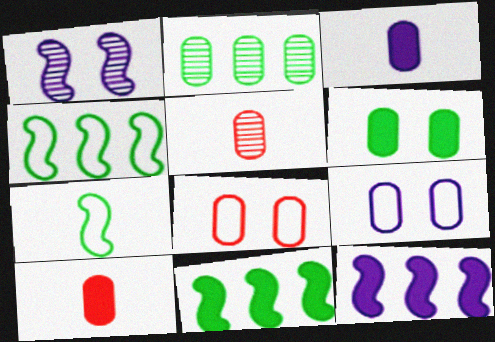[[2, 3, 8], 
[2, 9, 10]]